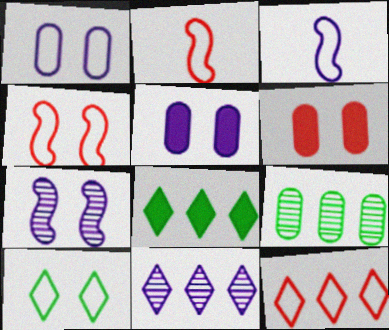[[1, 4, 10], 
[3, 5, 11], 
[6, 7, 10], 
[8, 11, 12]]